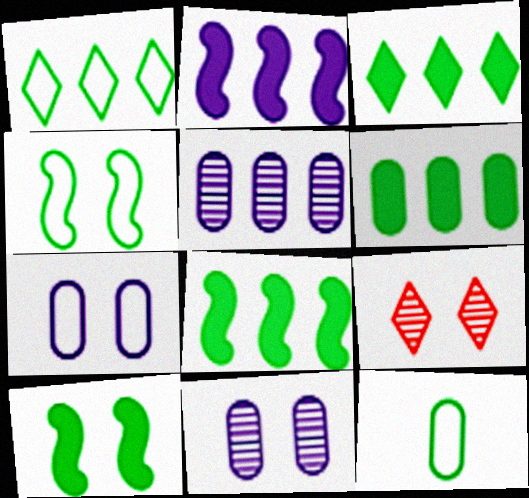[[1, 4, 12], 
[2, 9, 12], 
[3, 6, 8], 
[7, 9, 10]]